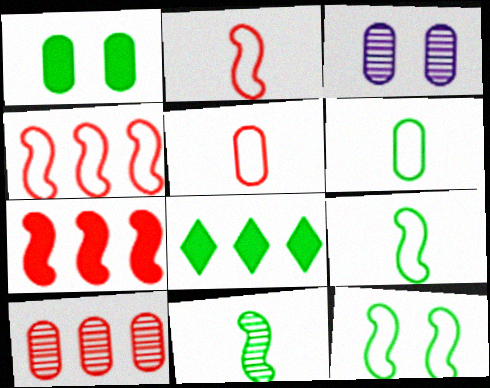[[2, 3, 8]]